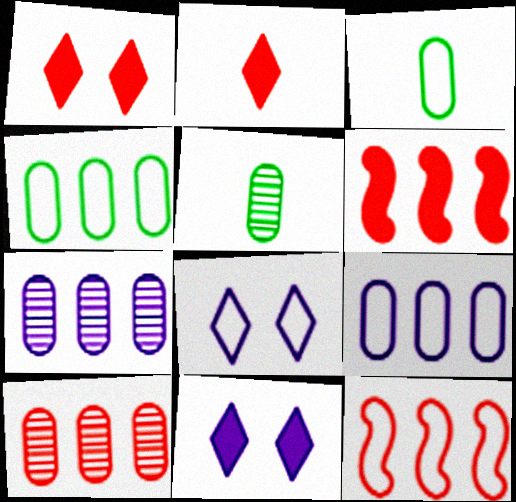[[3, 8, 12], 
[5, 6, 8], 
[5, 11, 12]]